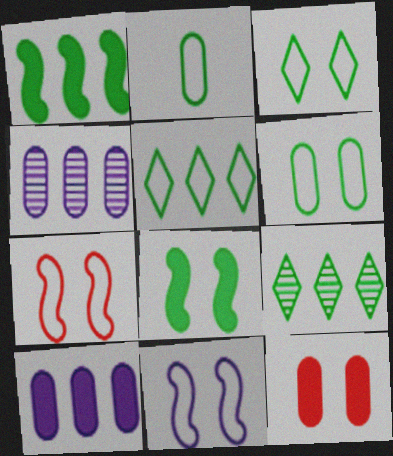[[2, 4, 12], 
[2, 8, 9]]